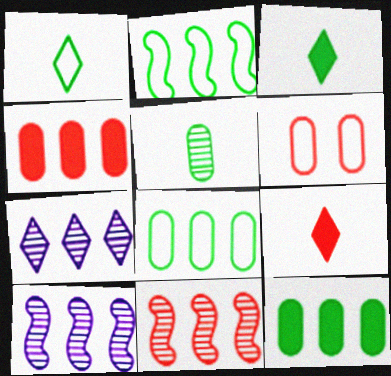[[2, 4, 7], 
[3, 6, 10], 
[6, 9, 11]]